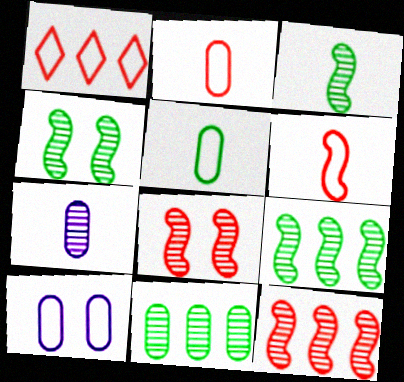[[3, 4, 9]]